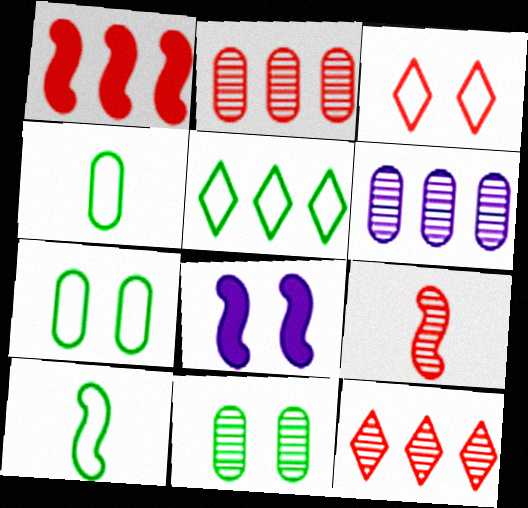[[1, 5, 6], 
[3, 8, 11], 
[4, 8, 12], 
[5, 7, 10]]